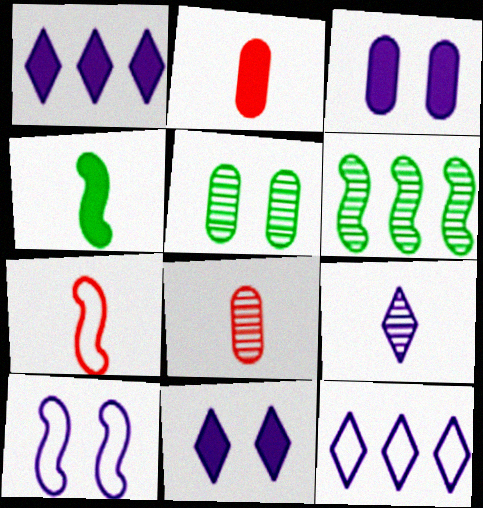[[1, 5, 7], 
[9, 11, 12]]